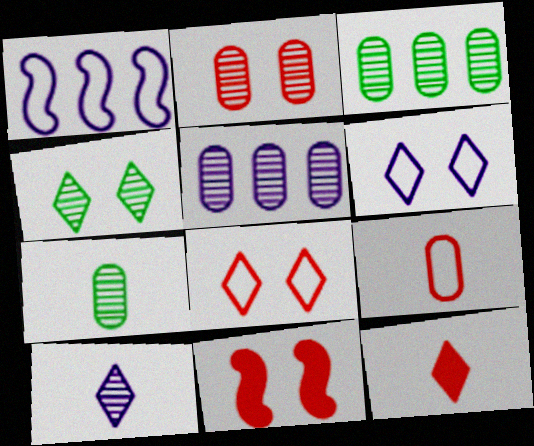[[2, 5, 7], 
[2, 8, 11]]